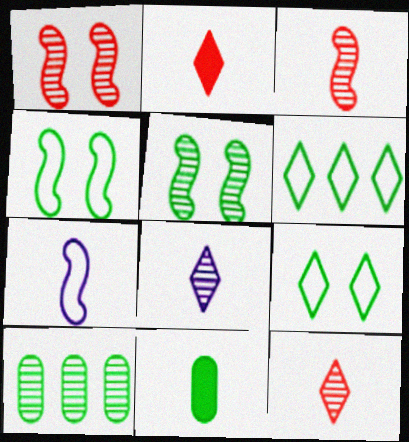[[1, 8, 10], 
[5, 6, 11], 
[7, 11, 12]]